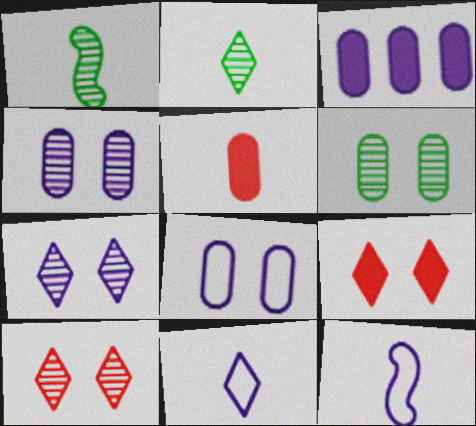[[1, 5, 11], 
[2, 5, 12], 
[3, 7, 12]]